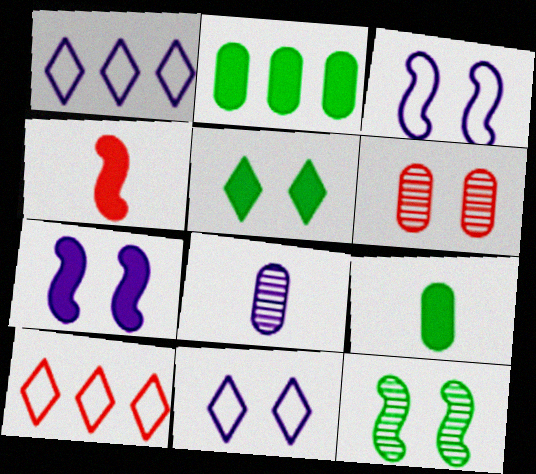[[1, 7, 8], 
[3, 5, 6], 
[4, 6, 10]]